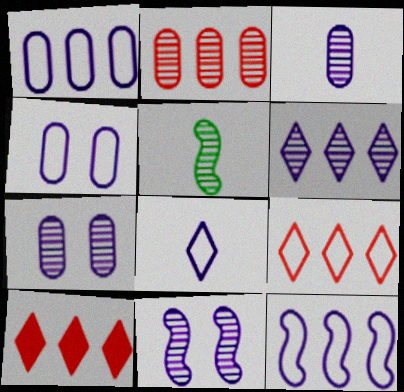[[3, 6, 11], 
[4, 5, 10], 
[4, 8, 12]]